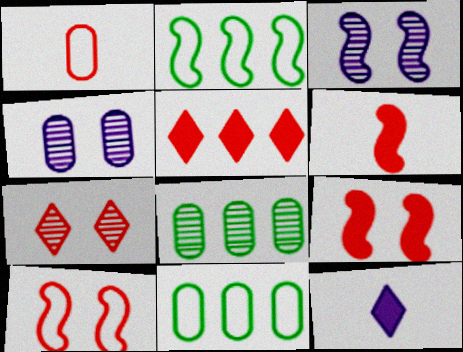[[2, 3, 6], 
[8, 10, 12]]